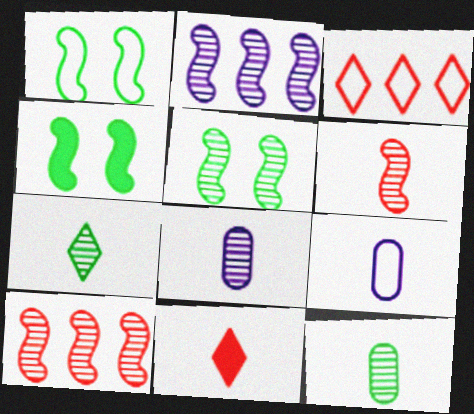[[1, 3, 9], 
[1, 4, 5], 
[2, 5, 6], 
[3, 4, 8], 
[6, 7, 8]]